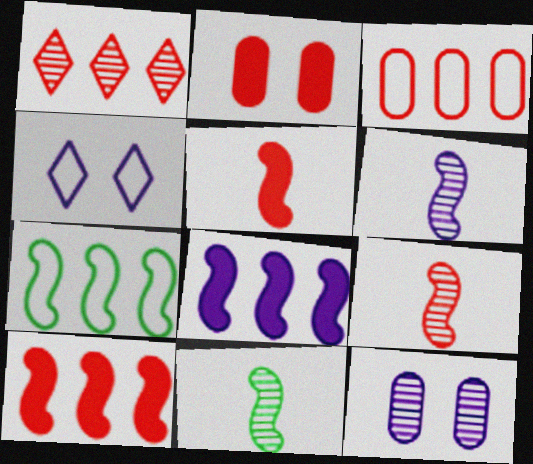[[1, 3, 10], 
[1, 11, 12], 
[6, 9, 11]]